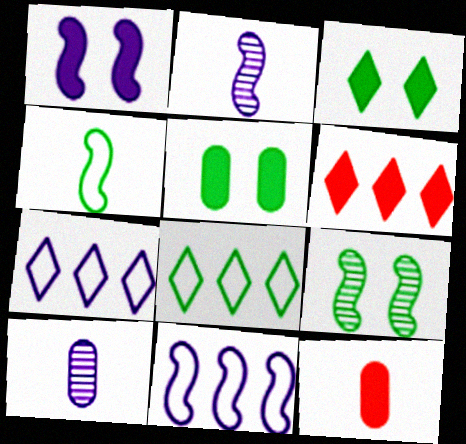[[1, 2, 11], 
[1, 7, 10], 
[7, 9, 12]]